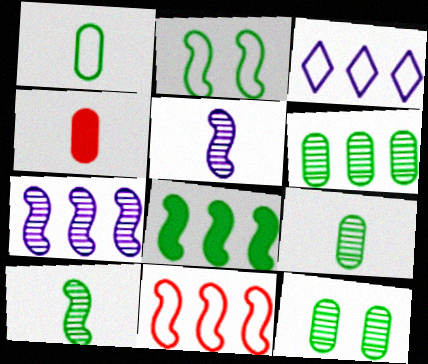[[2, 8, 10], 
[6, 9, 12], 
[7, 8, 11]]